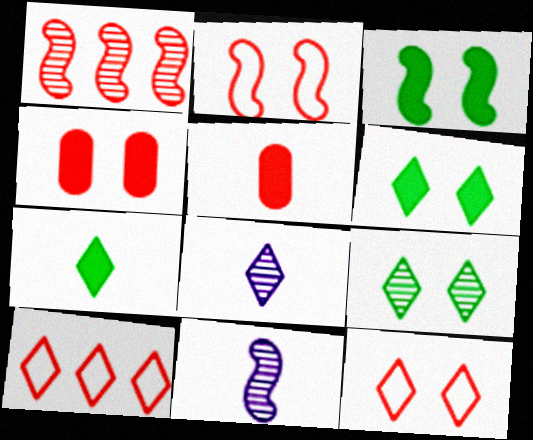[[1, 5, 12], 
[6, 8, 10]]